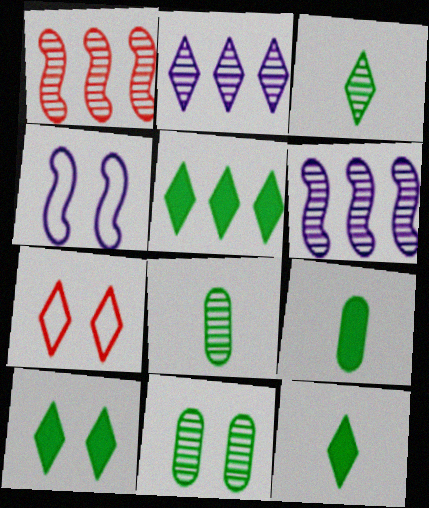[[2, 7, 12], 
[5, 10, 12], 
[6, 7, 9]]